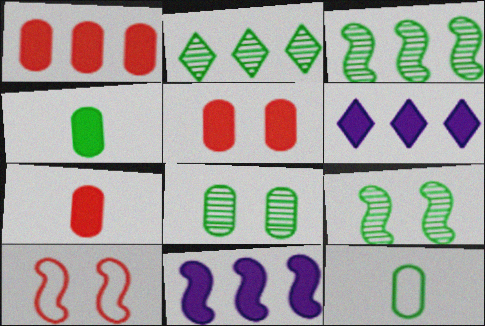[[1, 5, 7]]